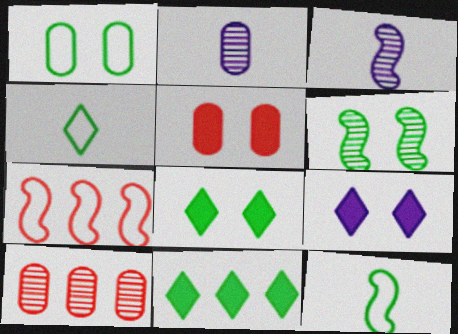[[1, 6, 8], 
[2, 7, 8], 
[9, 10, 12]]